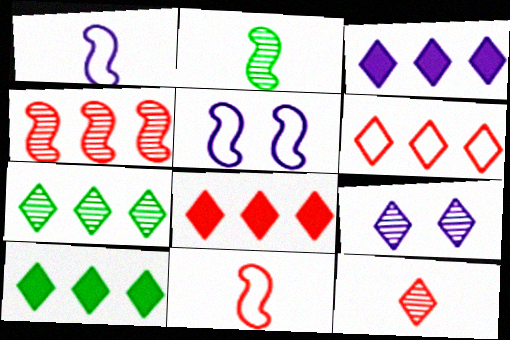[[3, 6, 7], 
[3, 8, 10], 
[7, 9, 12]]